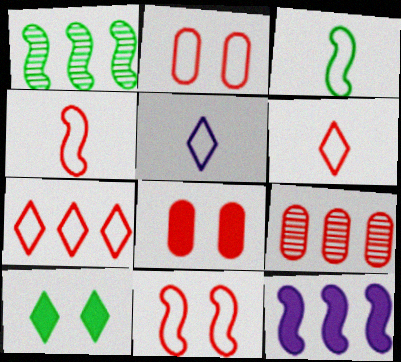[[1, 5, 8], 
[2, 4, 7]]